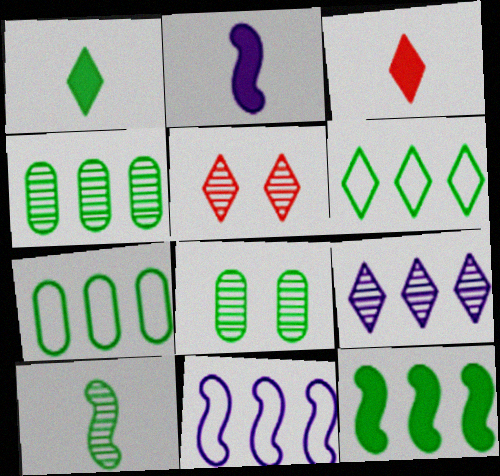[[2, 5, 7], 
[3, 8, 11], 
[4, 6, 12]]